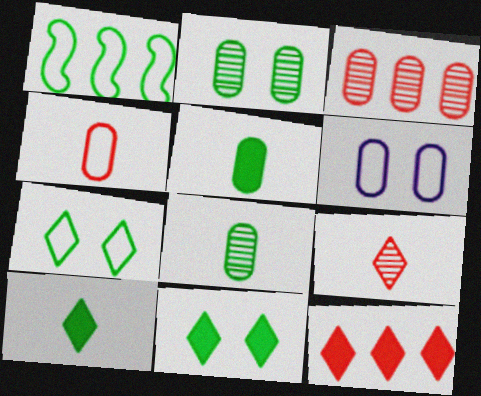[[1, 2, 10], 
[1, 8, 11], 
[3, 5, 6]]